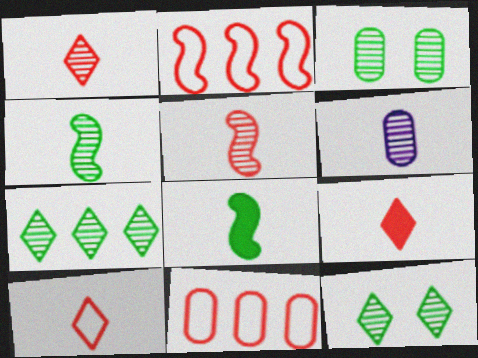[[1, 4, 6], 
[1, 9, 10], 
[3, 4, 7], 
[6, 8, 10]]